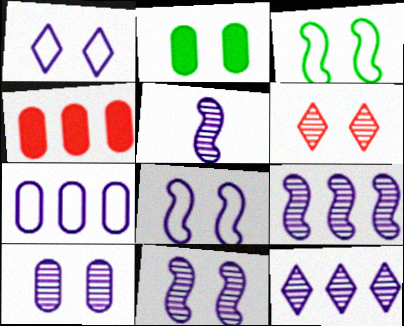[[2, 6, 8], 
[5, 9, 11], 
[5, 10, 12]]